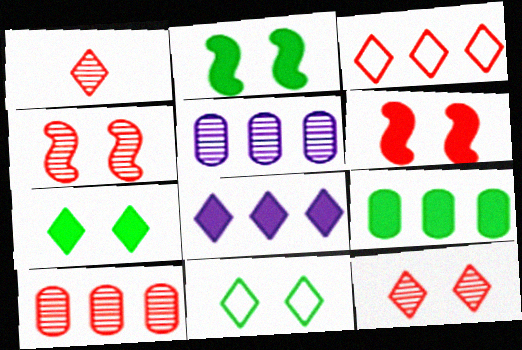[[1, 4, 10], 
[1, 8, 11]]